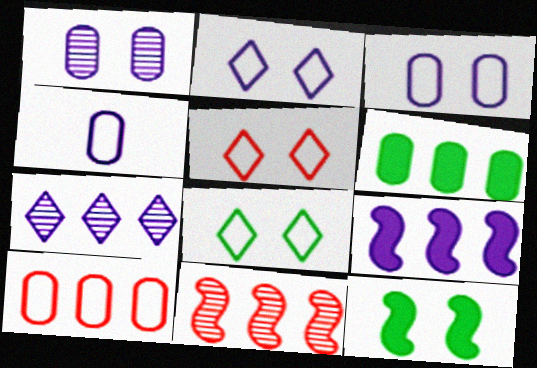[[1, 5, 12], 
[2, 5, 8]]